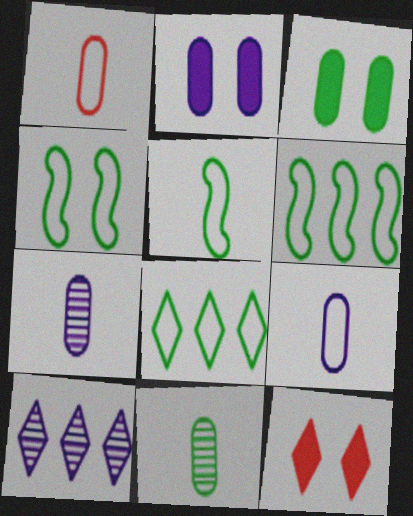[[4, 5, 6], 
[6, 7, 12]]